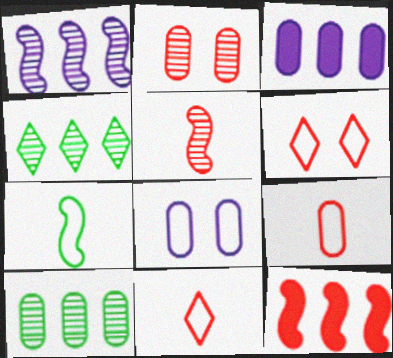[[2, 11, 12]]